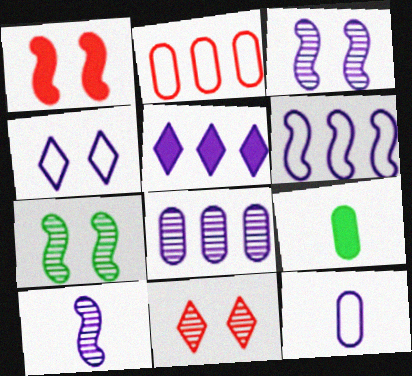[[1, 5, 9], 
[3, 5, 12], 
[4, 6, 12], 
[5, 6, 8], 
[6, 9, 11]]